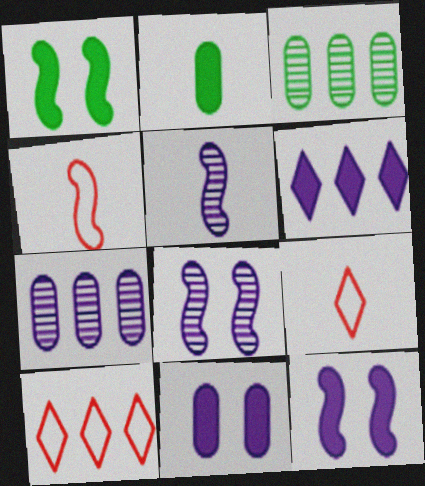[[1, 7, 9], 
[2, 5, 9], 
[2, 8, 10], 
[3, 9, 12]]